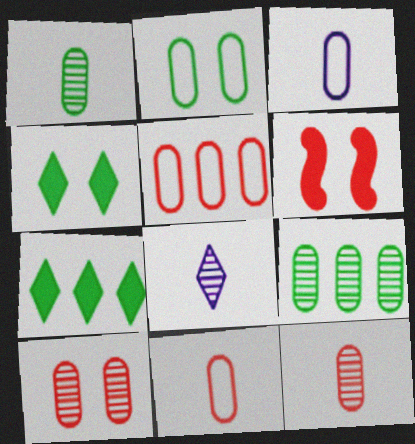[[2, 3, 5]]